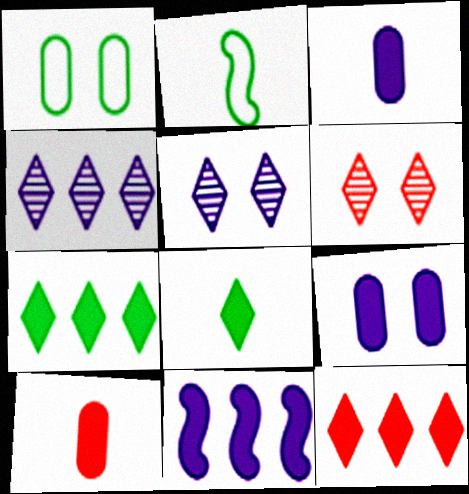[]